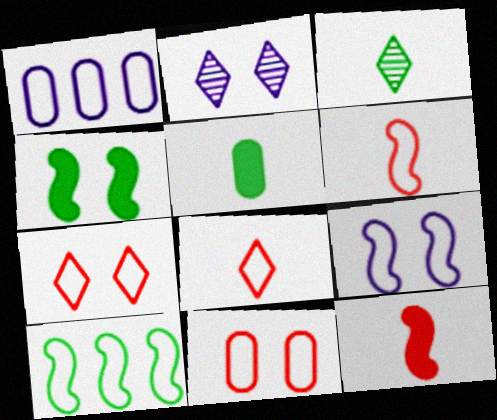[[2, 4, 11], 
[6, 9, 10]]